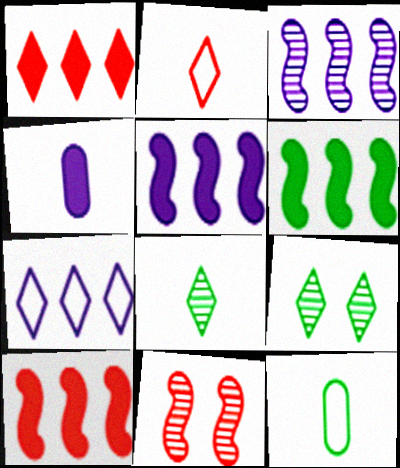[[5, 6, 10], 
[6, 9, 12]]